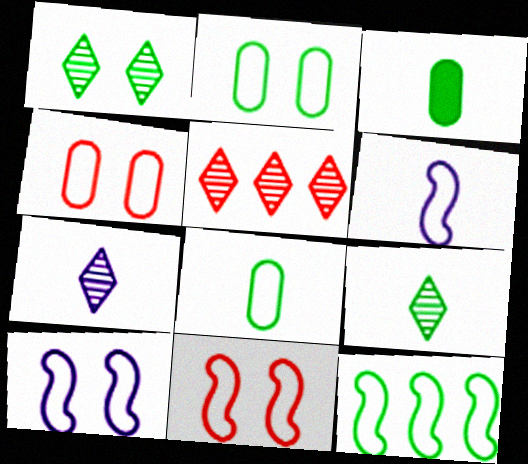[[1, 3, 12], 
[1, 5, 7], 
[3, 5, 10], 
[6, 11, 12]]